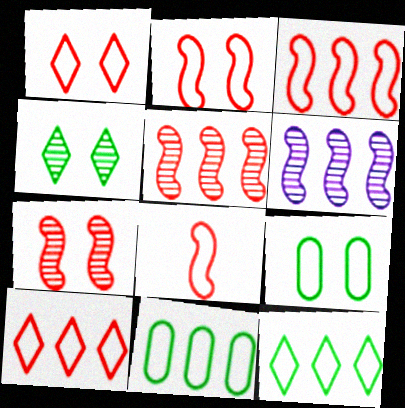[[2, 3, 8]]